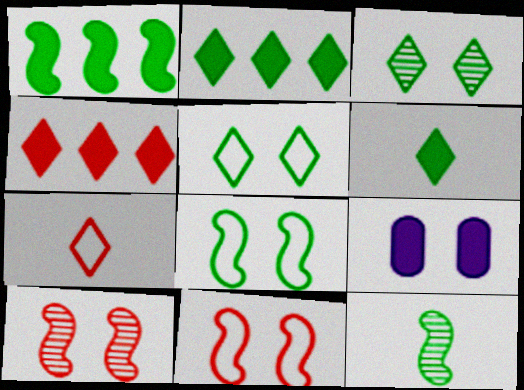[[1, 8, 12], 
[3, 9, 11], 
[5, 9, 10]]